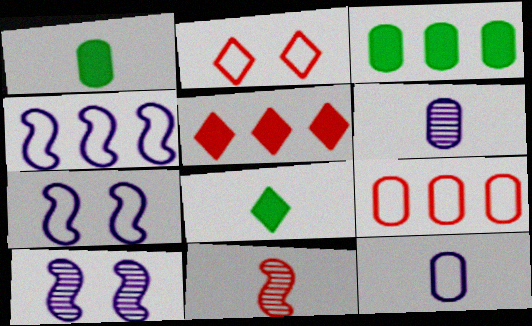[[8, 9, 10], 
[8, 11, 12]]